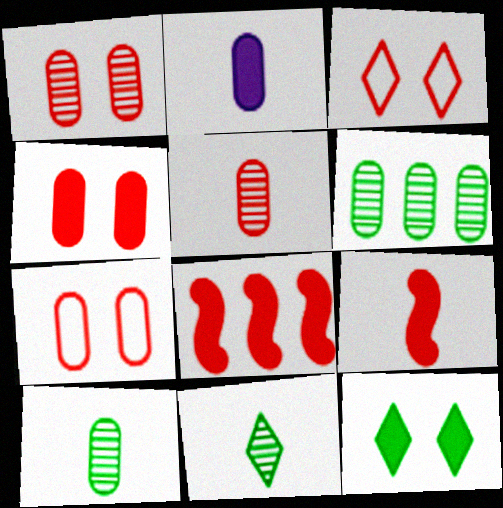[[1, 4, 7], 
[2, 6, 7], 
[2, 8, 12], 
[3, 5, 8]]